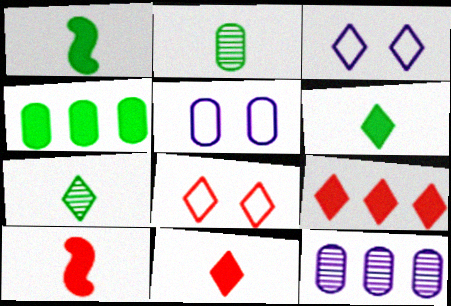[[1, 8, 12], 
[3, 7, 9]]